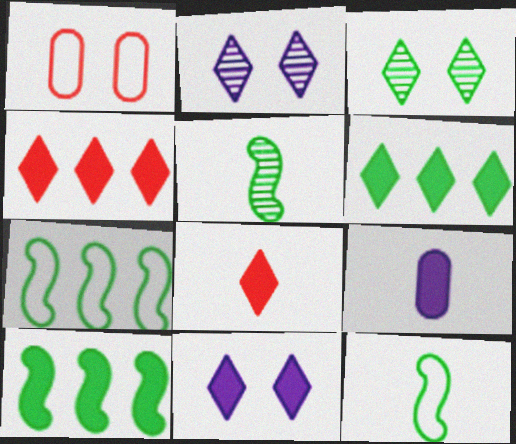[[6, 8, 11]]